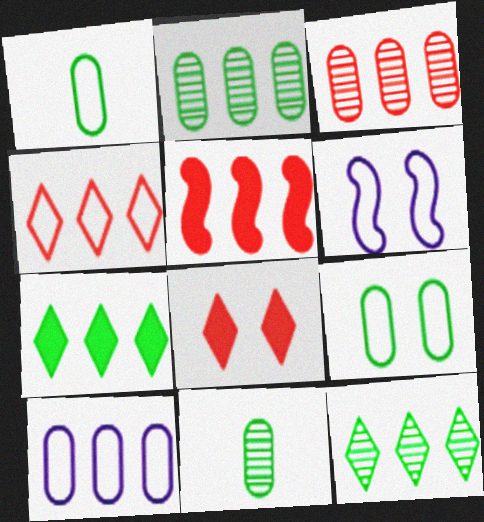[[1, 4, 6], 
[3, 4, 5], 
[5, 10, 12]]